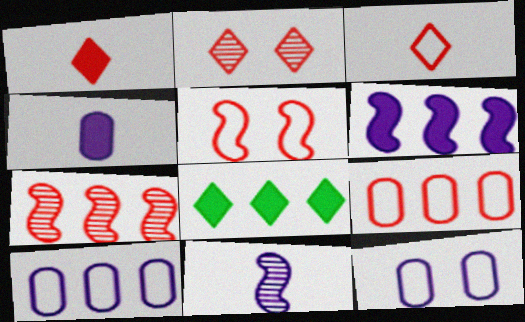[[3, 5, 9], 
[7, 8, 10]]